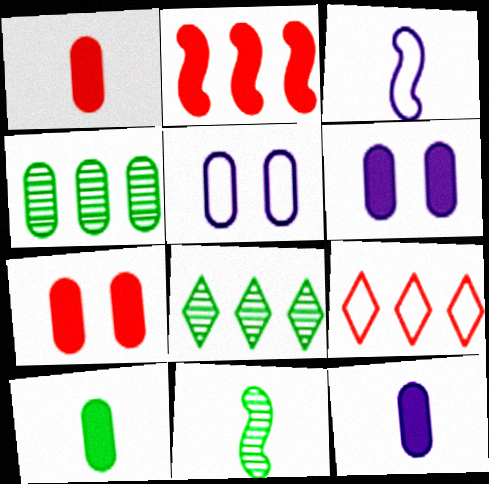[[1, 4, 5], 
[1, 10, 12], 
[3, 7, 8], 
[6, 9, 11]]